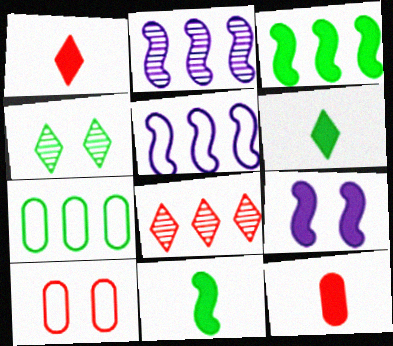[[2, 6, 10], 
[4, 5, 12], 
[4, 7, 11], 
[4, 9, 10]]